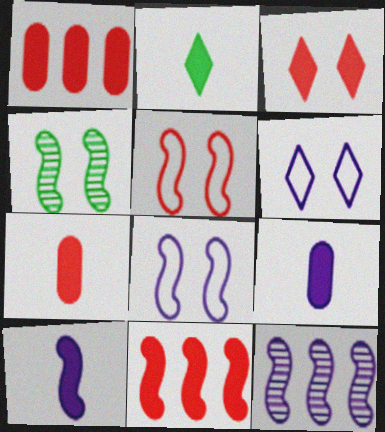[[2, 7, 10], 
[3, 7, 11], 
[6, 9, 12], 
[8, 10, 12]]